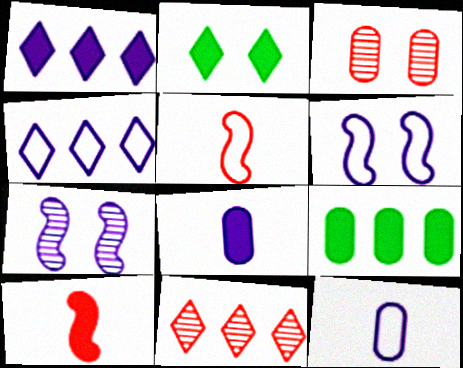[[1, 7, 12], 
[2, 3, 6], 
[3, 9, 12], 
[4, 6, 12], 
[4, 7, 8]]